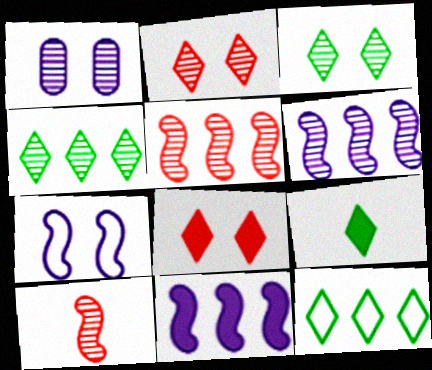[[1, 4, 10], 
[3, 9, 12]]